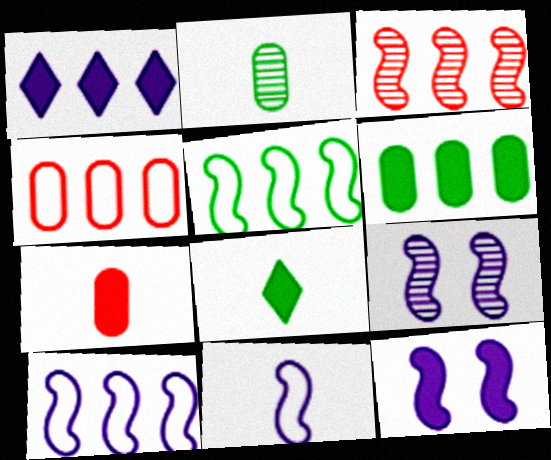[[4, 8, 9]]